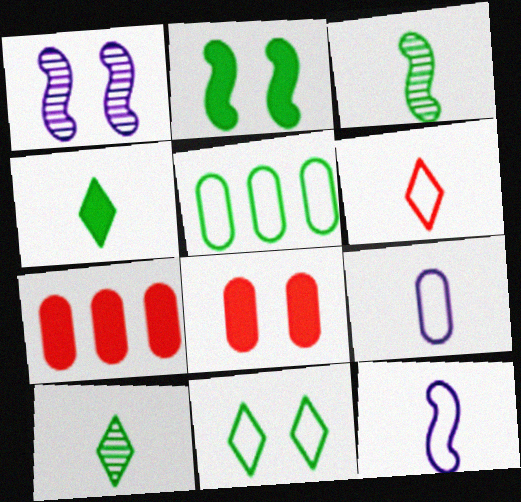[[1, 8, 11], 
[2, 5, 10]]